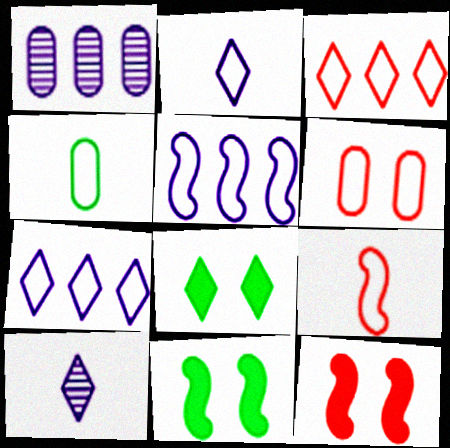[[1, 8, 9], 
[2, 4, 9], 
[3, 6, 9], 
[3, 8, 10]]